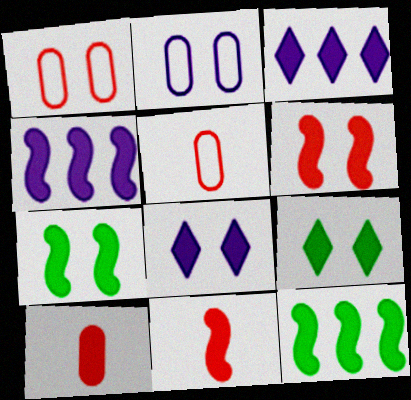[[3, 7, 10], 
[4, 7, 11], 
[4, 9, 10], 
[8, 10, 12]]